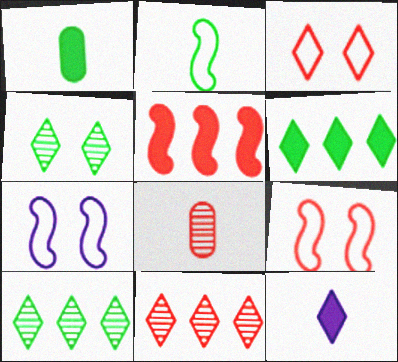[[1, 7, 11], 
[2, 8, 12], 
[3, 5, 8], 
[3, 10, 12], 
[6, 7, 8]]